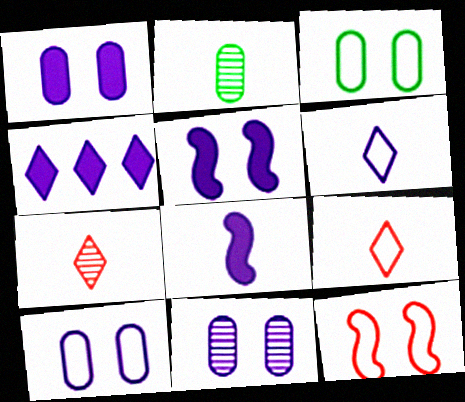[[1, 4, 8], 
[1, 10, 11], 
[2, 4, 12], 
[2, 8, 9]]